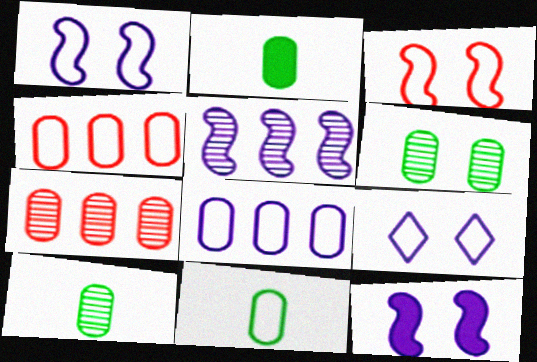[[2, 10, 11]]